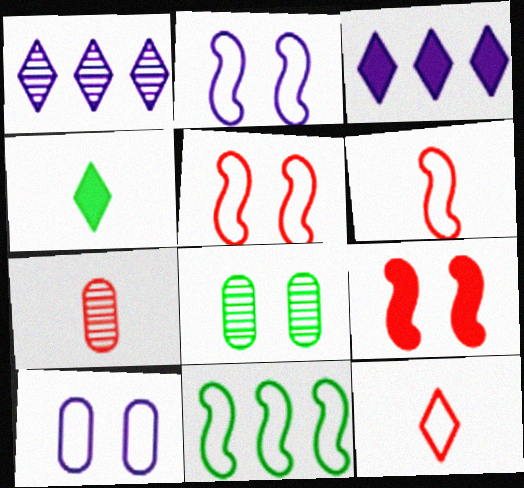[[2, 6, 11], 
[3, 6, 8], 
[4, 8, 11], 
[10, 11, 12]]